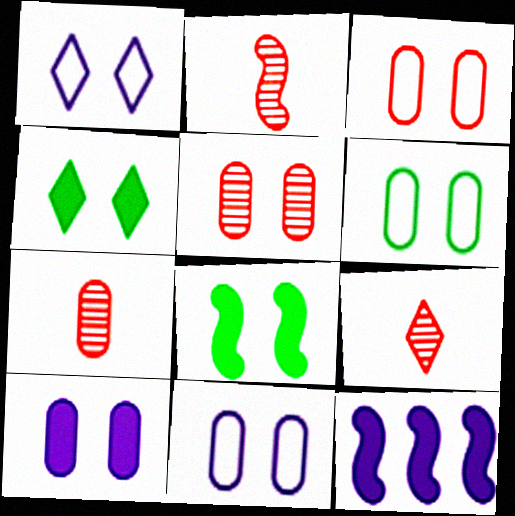[[1, 5, 8], 
[2, 7, 9], 
[3, 6, 11], 
[5, 6, 10], 
[6, 9, 12]]